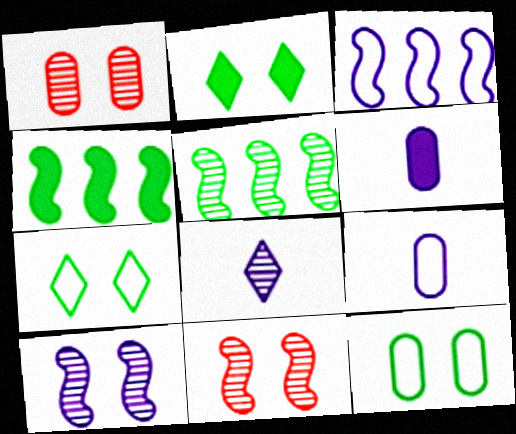[[1, 5, 8]]